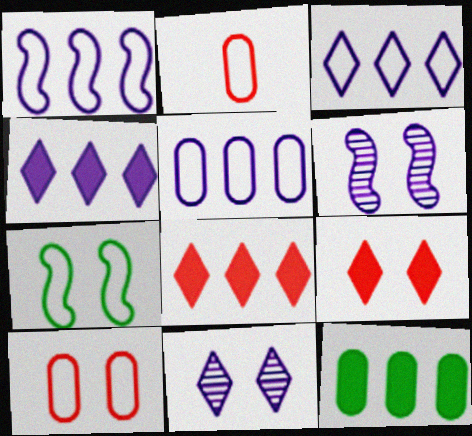[[1, 3, 5], 
[2, 3, 7]]